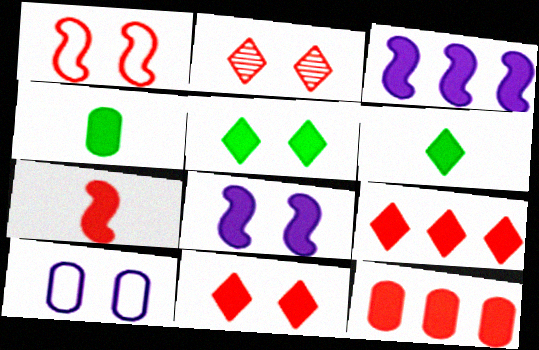[[3, 4, 11], 
[4, 8, 9], 
[6, 8, 12], 
[7, 11, 12]]